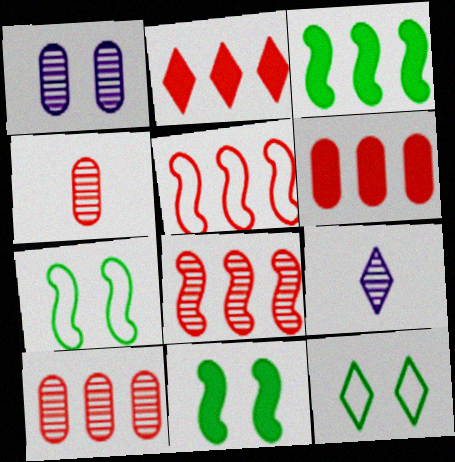[[2, 5, 10], 
[2, 9, 12], 
[6, 7, 9]]